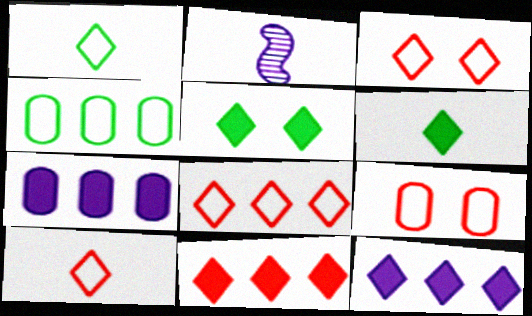[[3, 8, 10]]